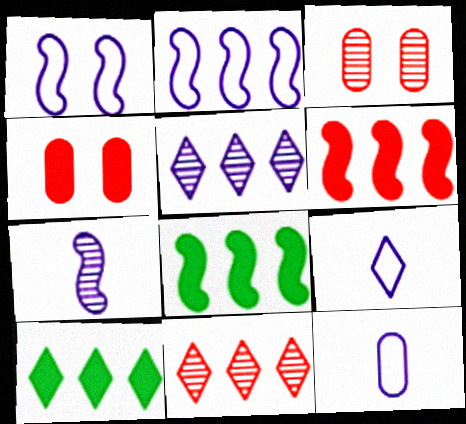[[3, 8, 9]]